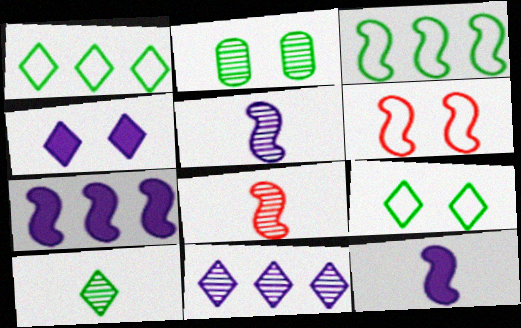[[2, 4, 6], 
[2, 8, 11]]